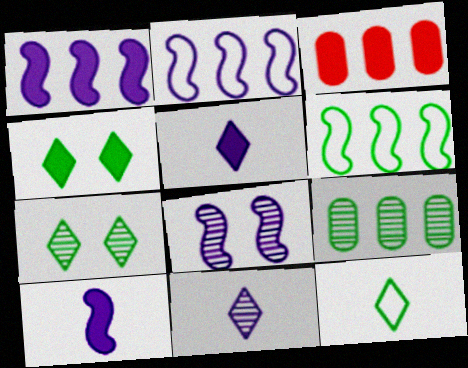[[2, 8, 10], 
[3, 4, 10], 
[3, 8, 12]]